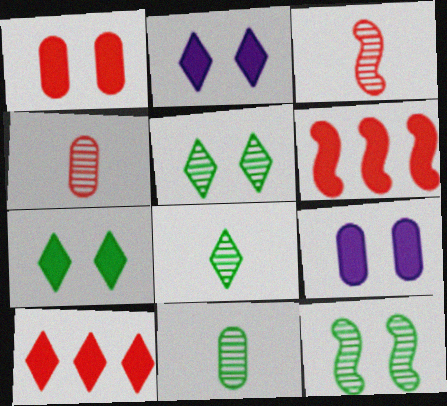[]